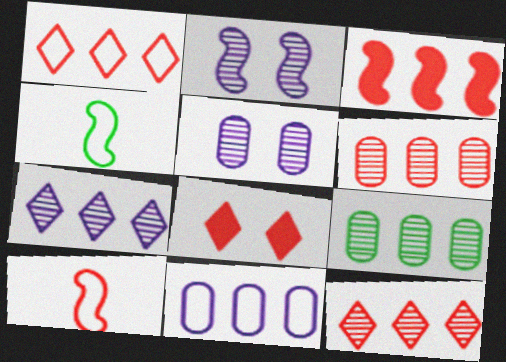[[1, 3, 6], 
[2, 3, 4], 
[6, 8, 10]]